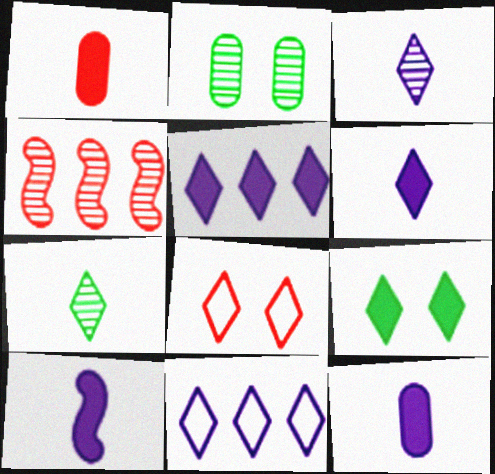[[1, 4, 8], 
[2, 3, 4], 
[5, 7, 8], 
[6, 10, 12]]